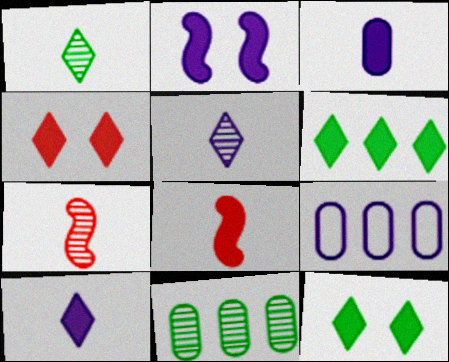[[2, 5, 9], 
[4, 6, 10], 
[7, 9, 12]]